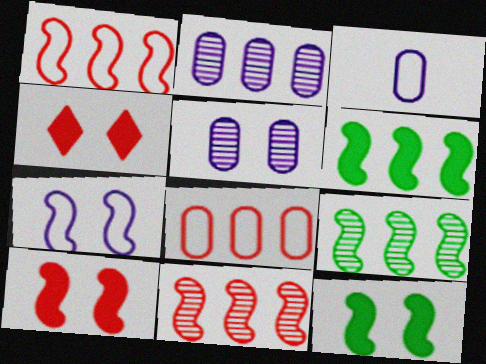[[3, 4, 9]]